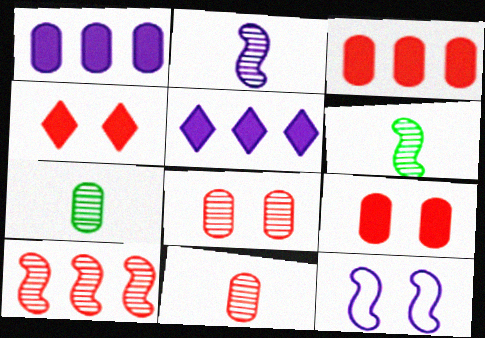[]